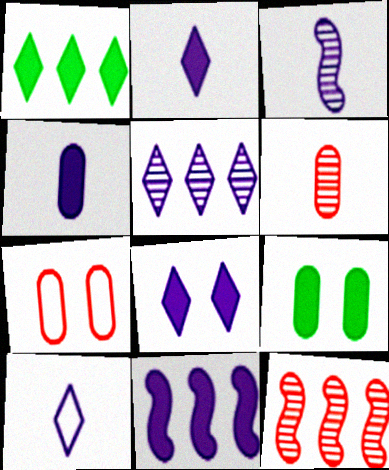[[1, 3, 7], 
[3, 4, 10], 
[4, 8, 11], 
[5, 8, 10], 
[9, 10, 12]]